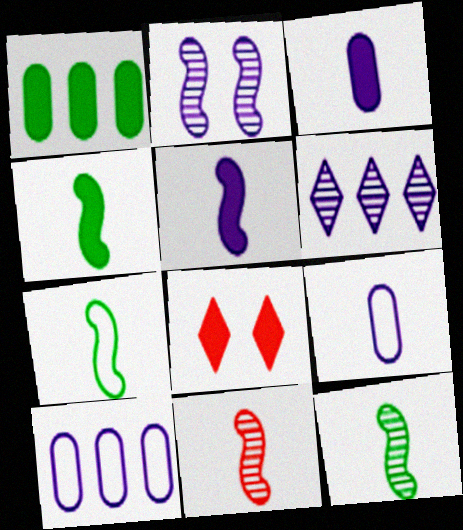[[1, 5, 8], 
[4, 7, 12], 
[5, 7, 11], 
[8, 10, 12]]